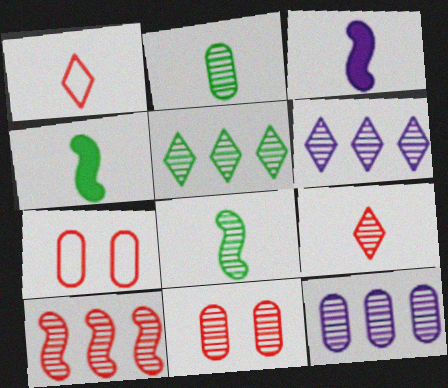[[1, 2, 3], 
[2, 11, 12], 
[3, 5, 7], 
[4, 6, 7], 
[5, 10, 12], 
[6, 8, 11], 
[9, 10, 11]]